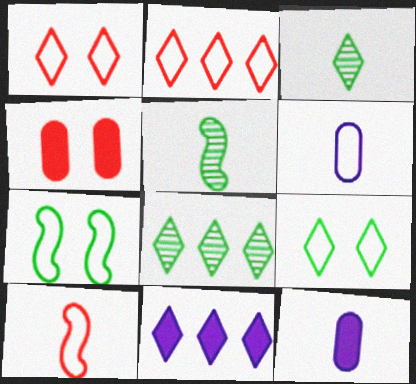[[1, 3, 11], 
[2, 6, 7], 
[2, 8, 11], 
[3, 10, 12]]